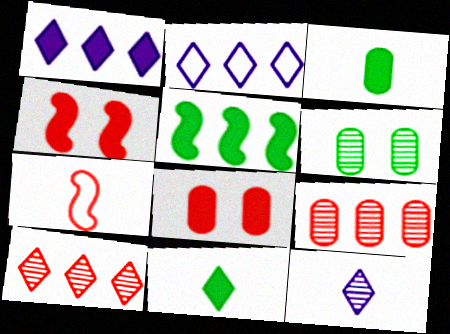[[1, 3, 4], 
[1, 6, 7], 
[2, 5, 9], 
[3, 7, 12], 
[7, 8, 10]]